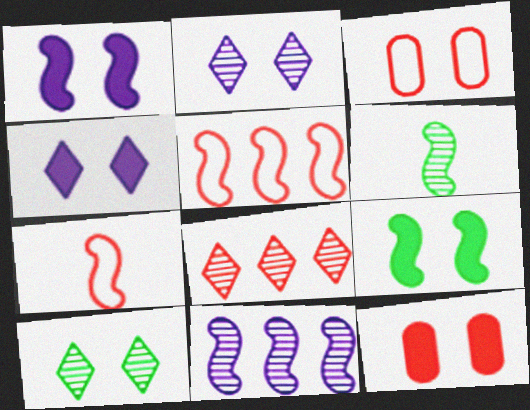[[1, 3, 10], 
[1, 5, 6], 
[2, 3, 9], 
[4, 9, 12], 
[7, 8, 12], 
[7, 9, 11]]